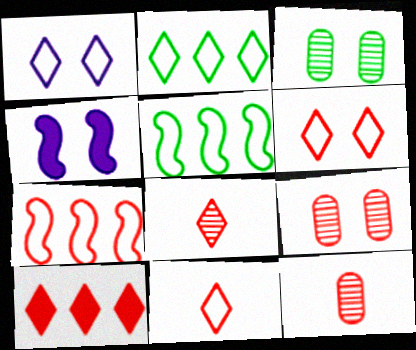[[1, 2, 11], 
[2, 4, 12], 
[3, 4, 6], 
[6, 8, 10]]